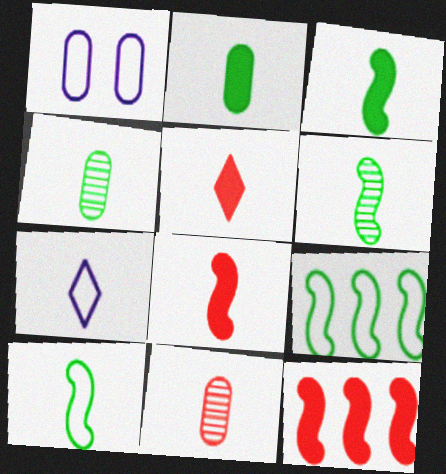[[3, 6, 10], 
[3, 7, 11], 
[4, 7, 8]]